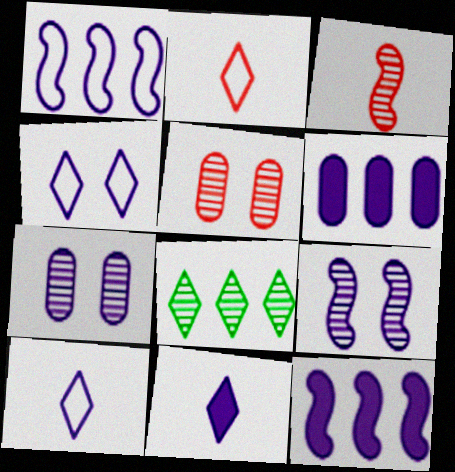[[1, 7, 11], 
[3, 7, 8], 
[6, 9, 10], 
[7, 10, 12]]